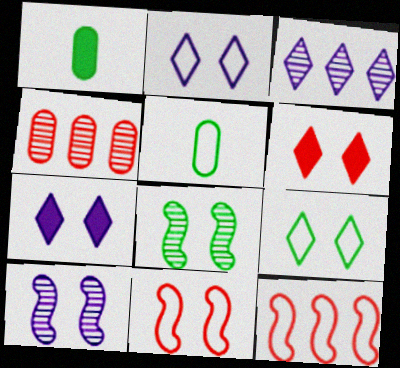[[1, 3, 11], 
[2, 5, 12]]